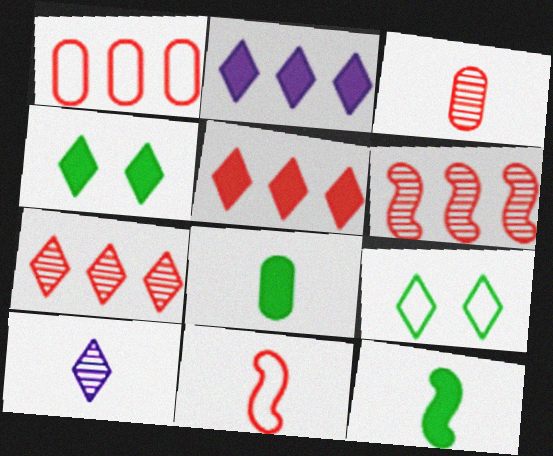[[1, 5, 6], 
[5, 9, 10], 
[8, 10, 11]]